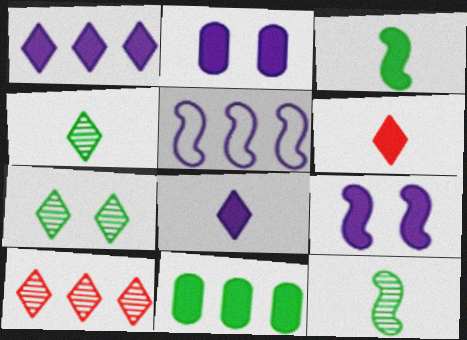[[5, 10, 11], 
[6, 9, 11]]